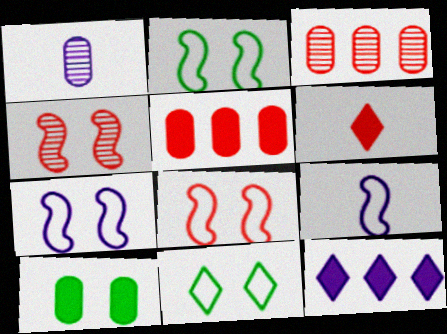[[1, 7, 12], 
[2, 7, 8], 
[3, 6, 8]]